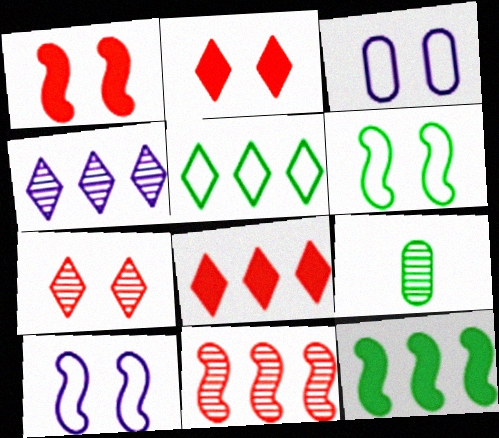[[4, 5, 8], 
[8, 9, 10]]